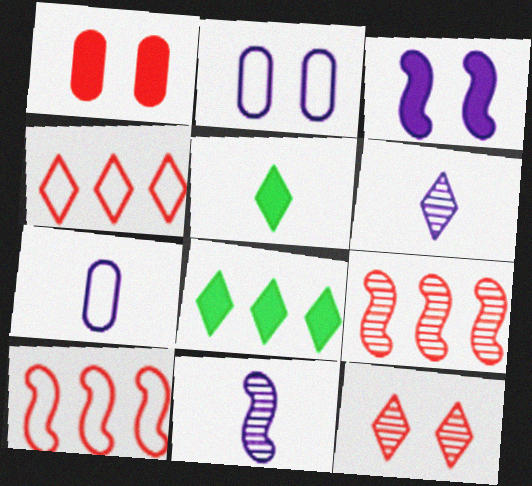[[2, 5, 9]]